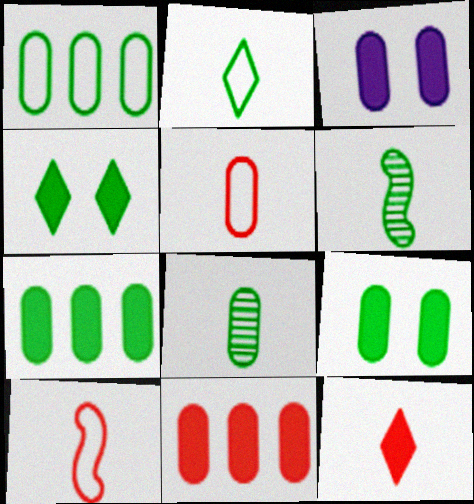[[1, 4, 6], 
[1, 8, 9]]